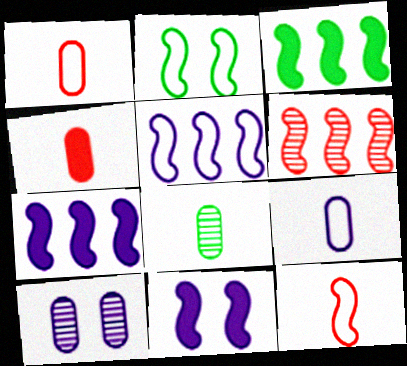[[2, 5, 12], 
[3, 5, 6], 
[4, 8, 9]]